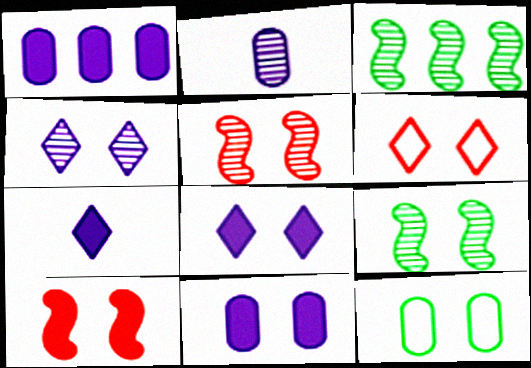[[4, 10, 12], 
[5, 8, 12], 
[6, 9, 11]]